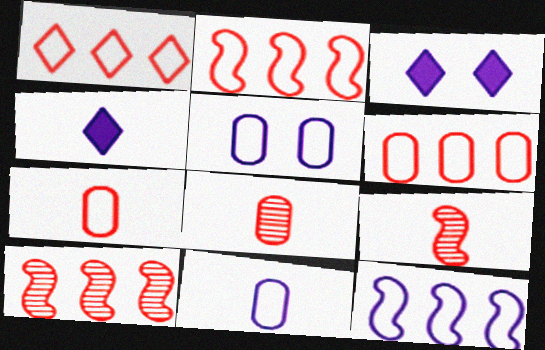[[1, 2, 6]]